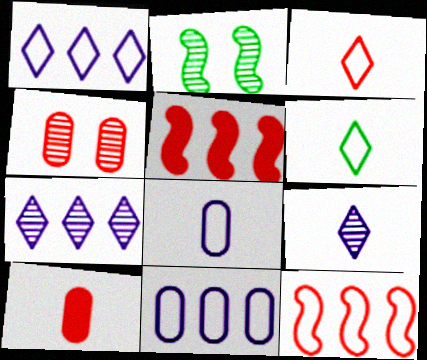[[1, 2, 10], 
[3, 4, 5]]